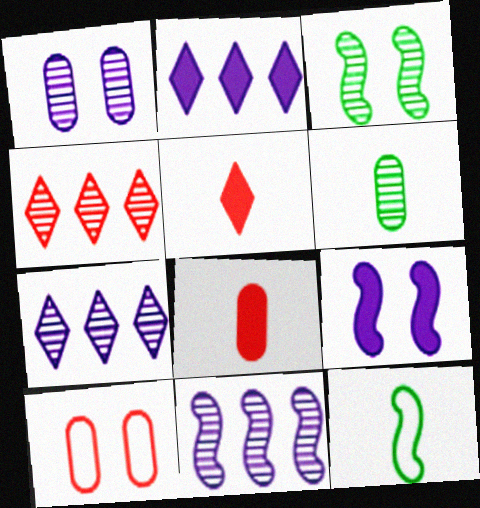[]